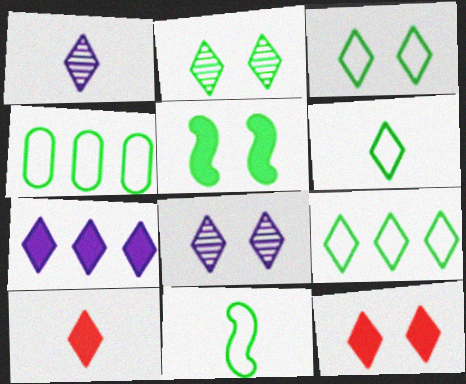[[1, 6, 10], 
[1, 9, 12], 
[3, 4, 11], 
[3, 6, 9], 
[3, 8, 12], 
[8, 9, 10]]